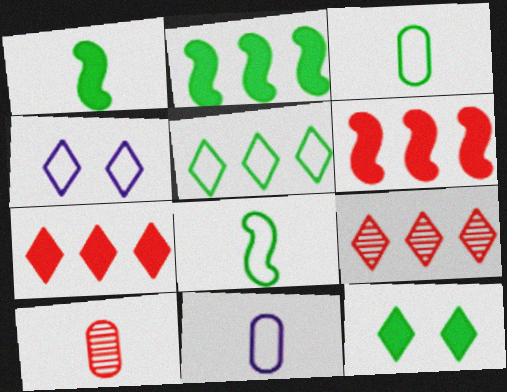[[2, 4, 10]]